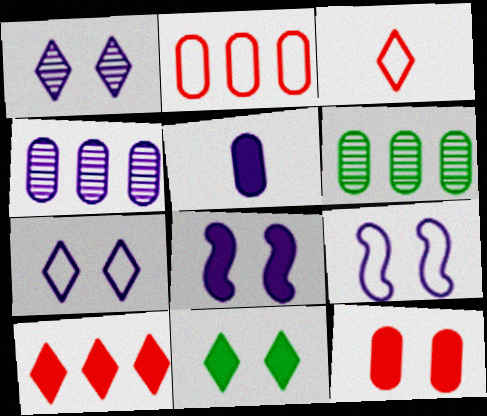[[3, 6, 8], 
[8, 11, 12]]